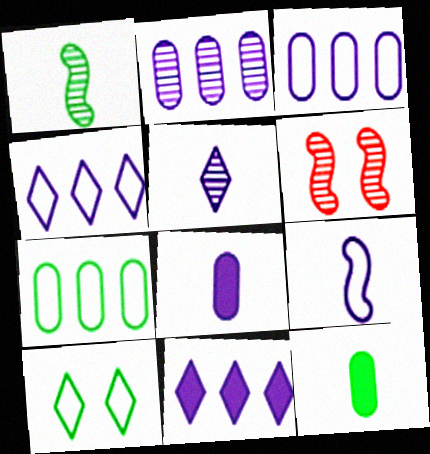[[4, 6, 12], 
[5, 8, 9]]